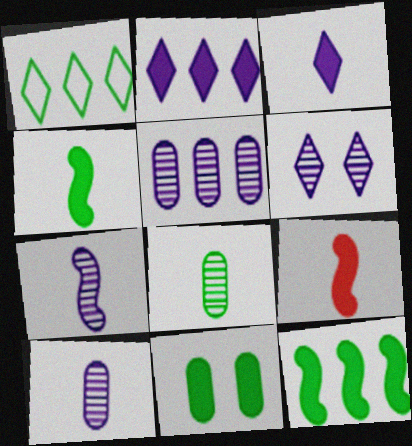[[2, 9, 11], 
[5, 6, 7]]